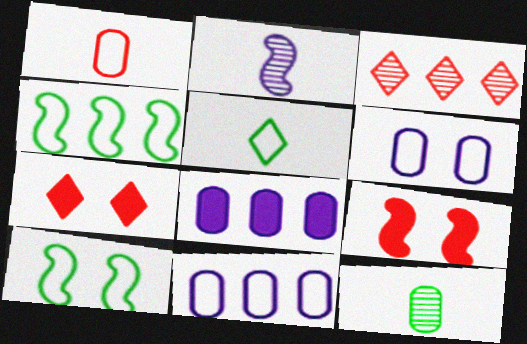[[1, 3, 9], 
[2, 4, 9], 
[3, 4, 8]]